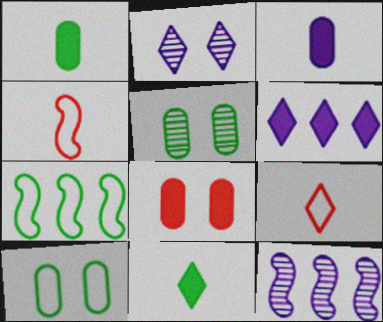[[4, 5, 6], 
[5, 7, 11]]